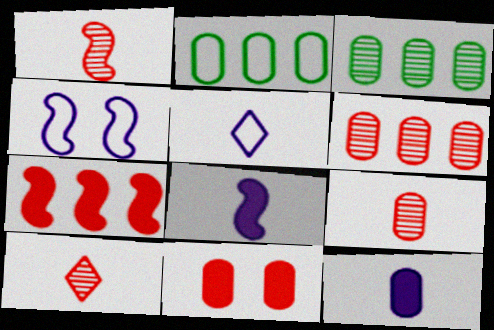[[1, 9, 10]]